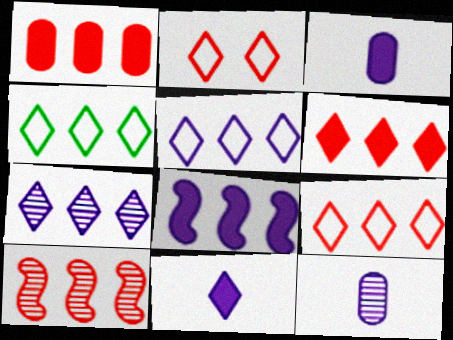[[1, 9, 10], 
[4, 5, 9], 
[4, 6, 7]]